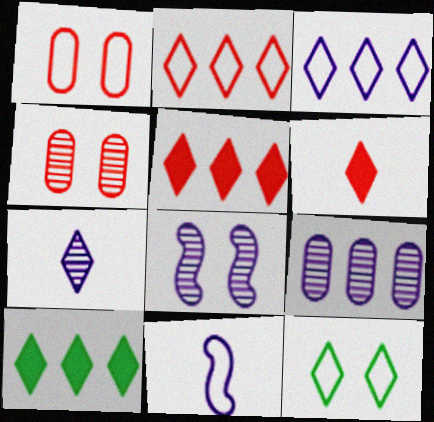[[4, 10, 11], 
[5, 7, 12], 
[7, 8, 9]]